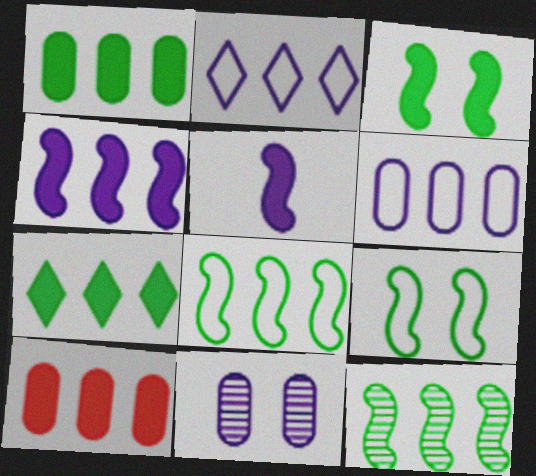[[2, 5, 11], 
[2, 10, 12], 
[4, 7, 10]]